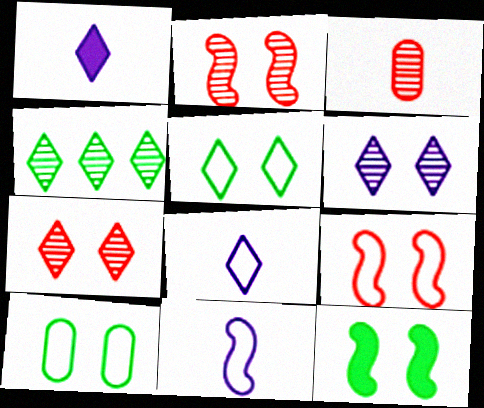[]